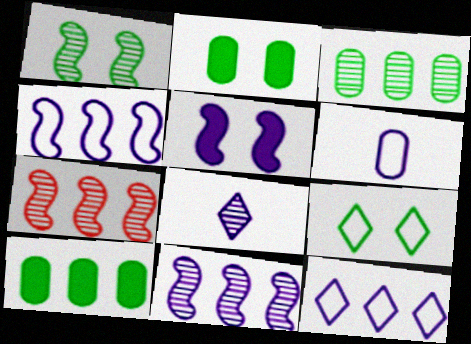[[1, 2, 9], 
[7, 10, 12]]